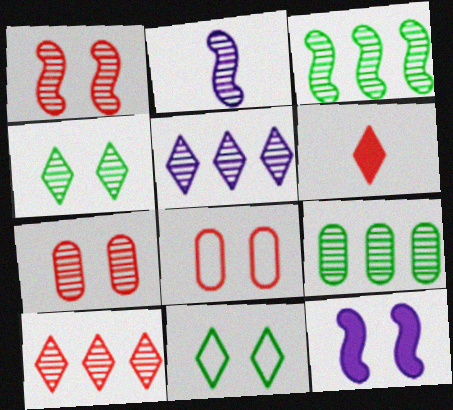[[1, 2, 3], 
[4, 8, 12], 
[5, 6, 11], 
[7, 11, 12]]